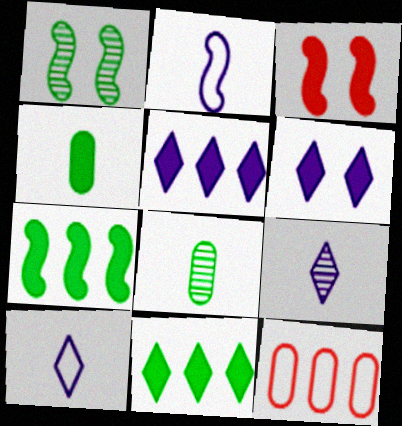[[3, 4, 5]]